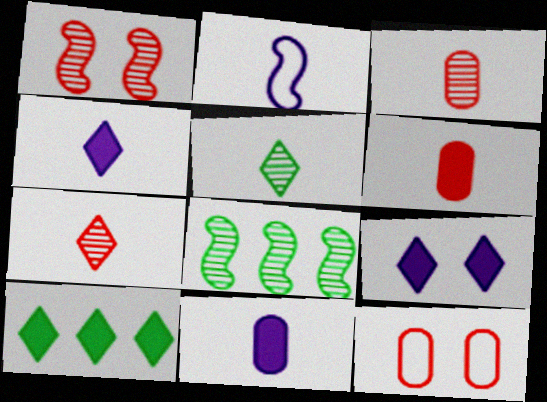[[2, 5, 6], 
[4, 8, 12]]